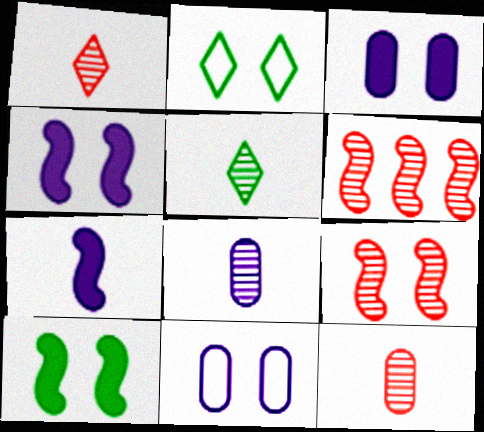[[2, 3, 9]]